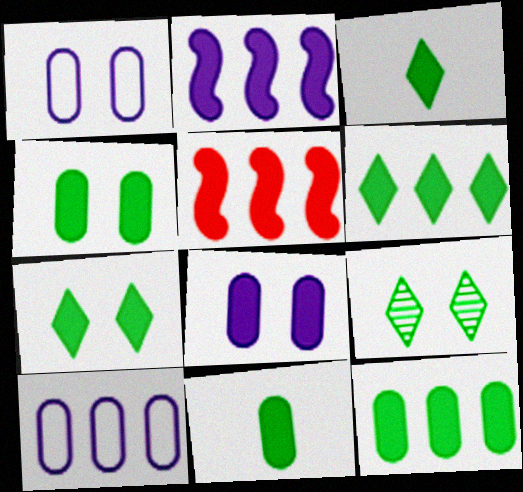[[3, 5, 8], 
[3, 6, 7], 
[4, 11, 12]]